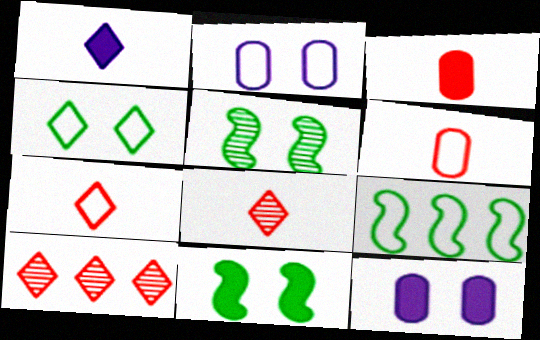[[1, 4, 10], 
[2, 7, 9], 
[8, 9, 12]]